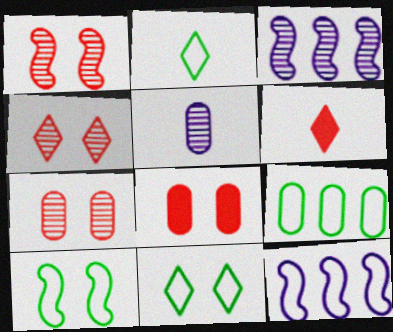[[1, 4, 7], 
[2, 3, 8], 
[2, 9, 10], 
[5, 8, 9]]